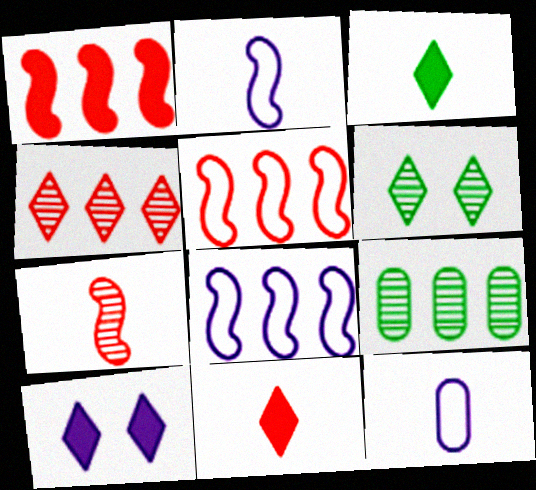[[1, 6, 12], 
[3, 7, 12]]